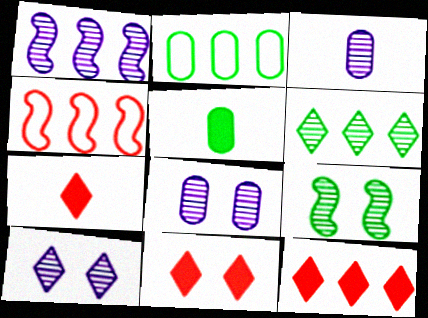[[1, 2, 12], 
[1, 3, 10], 
[4, 5, 10], 
[7, 11, 12]]